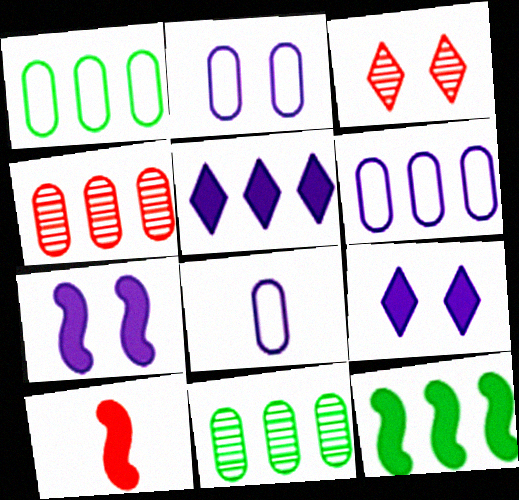[[2, 6, 8], 
[3, 8, 12], 
[7, 10, 12]]